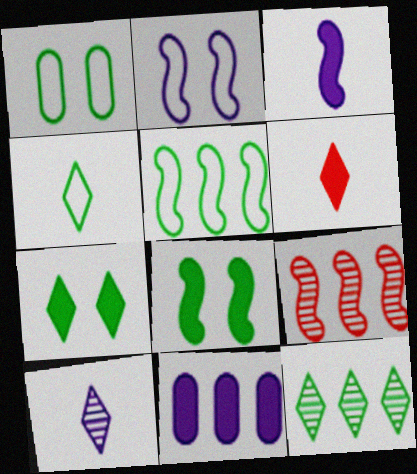[[1, 4, 5], 
[2, 10, 11], 
[4, 6, 10], 
[4, 7, 12], 
[6, 8, 11]]